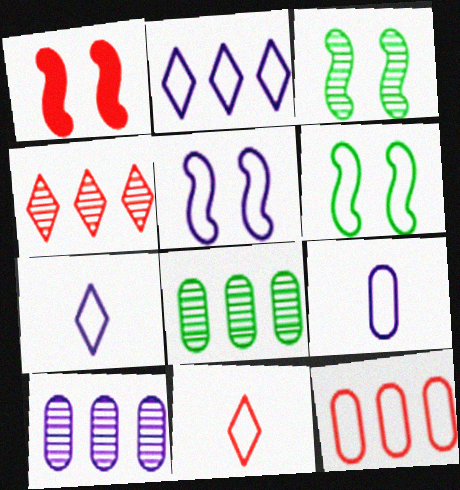[[1, 3, 5], 
[1, 7, 8], 
[2, 5, 9], 
[6, 7, 12]]